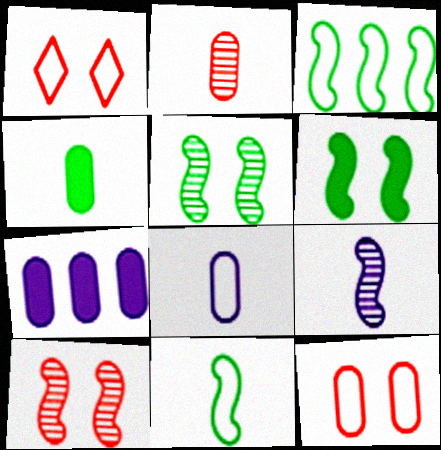[[1, 3, 8], 
[2, 4, 8]]